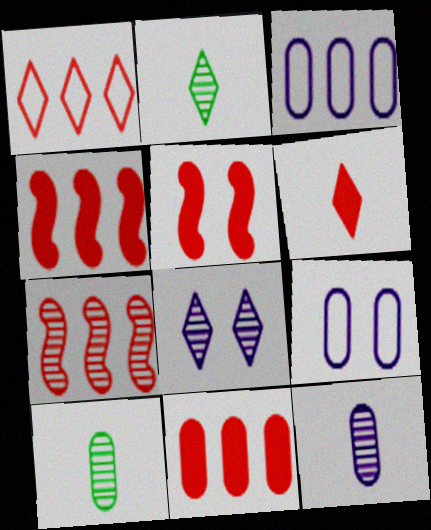[[1, 7, 11], 
[2, 3, 5], 
[2, 4, 9], 
[5, 6, 11], 
[7, 8, 10], 
[9, 10, 11]]